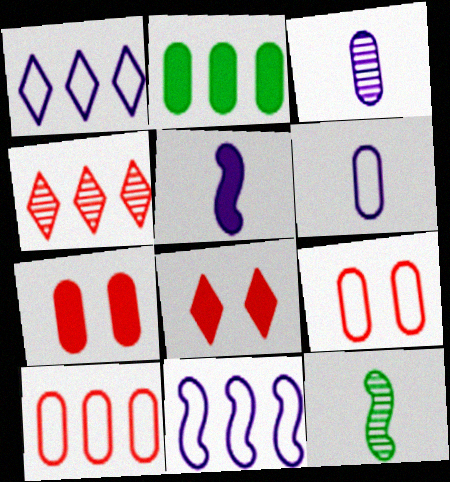[[1, 7, 12], 
[2, 3, 9], 
[2, 4, 11], 
[2, 5, 8]]